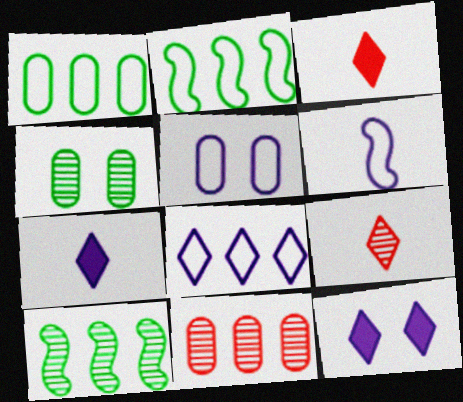[[3, 5, 10], 
[5, 6, 8]]